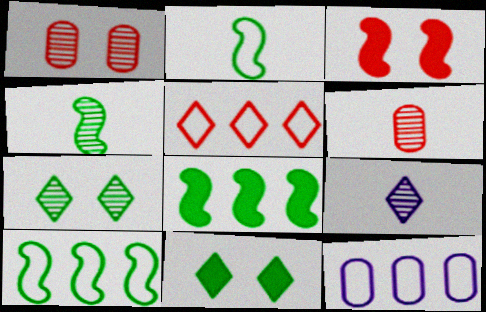[[3, 5, 6], 
[4, 6, 9], 
[5, 9, 11], 
[5, 10, 12]]